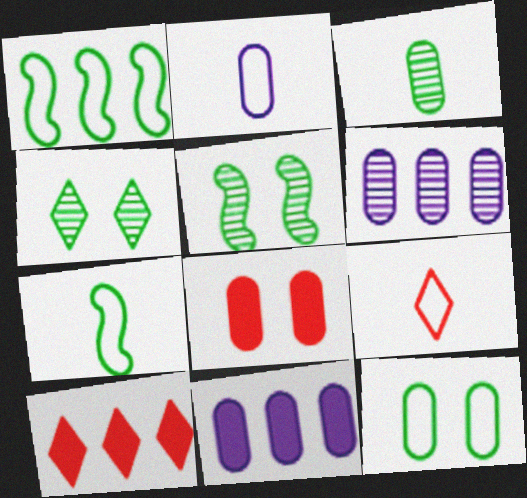[[1, 6, 10], 
[2, 5, 10], 
[2, 7, 9], 
[5, 9, 11]]